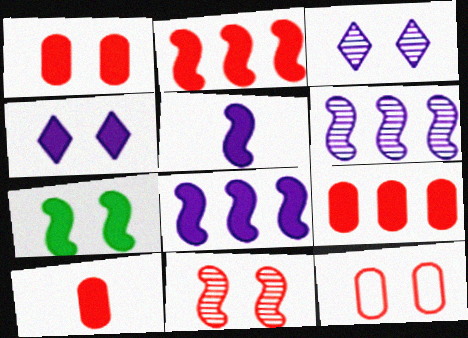[[1, 4, 7], 
[1, 9, 10], 
[2, 5, 7], 
[3, 7, 12]]